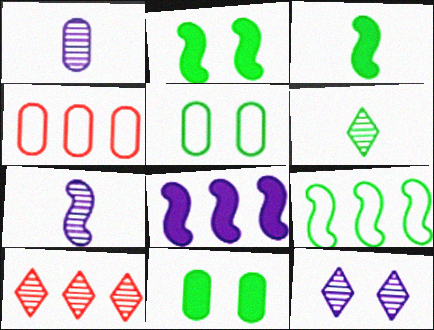[[1, 4, 11], 
[3, 4, 12], 
[6, 9, 11], 
[6, 10, 12]]